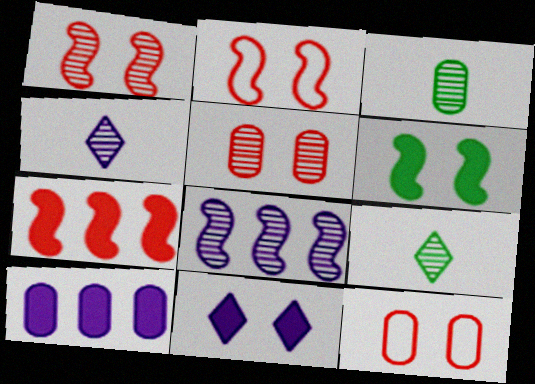[[2, 9, 10], 
[3, 10, 12], 
[5, 8, 9]]